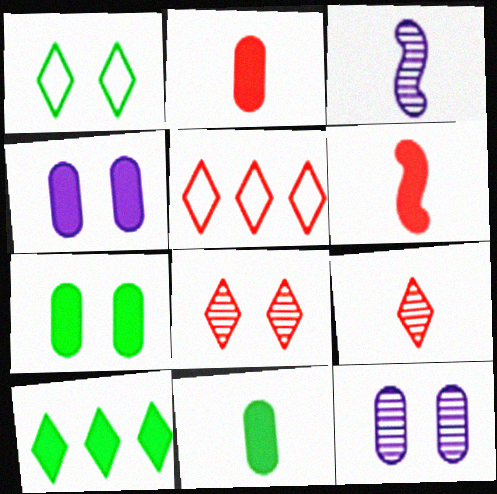[[3, 5, 7], 
[4, 6, 10]]